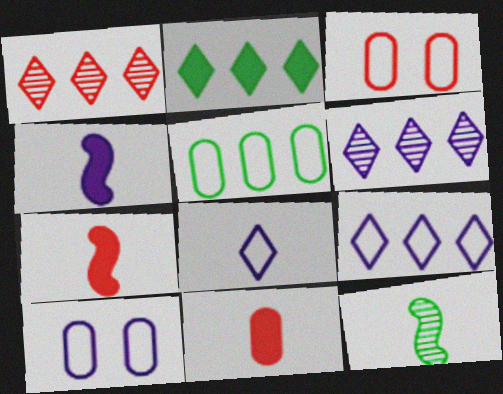[[1, 2, 9], 
[1, 3, 7], 
[4, 6, 10], 
[8, 11, 12]]